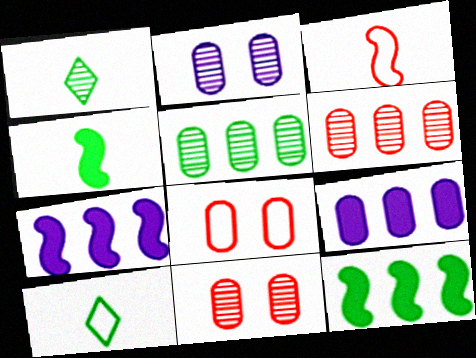[[1, 7, 8], 
[7, 10, 11]]